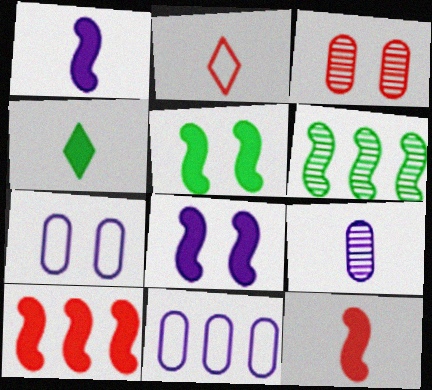[[1, 5, 10], 
[2, 3, 10]]